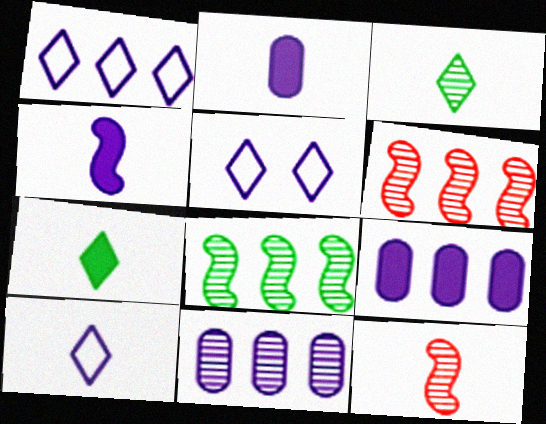[[1, 5, 10], 
[4, 5, 11]]